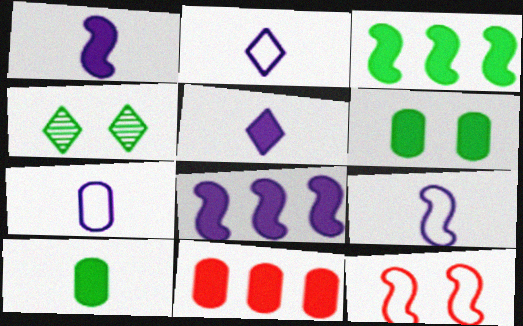[[2, 7, 9], 
[4, 9, 11]]